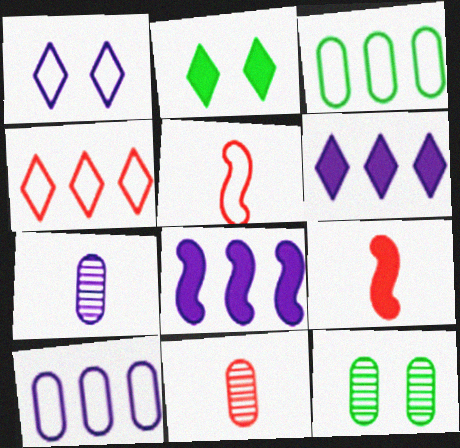[[1, 3, 5], 
[1, 7, 8], 
[5, 6, 12]]